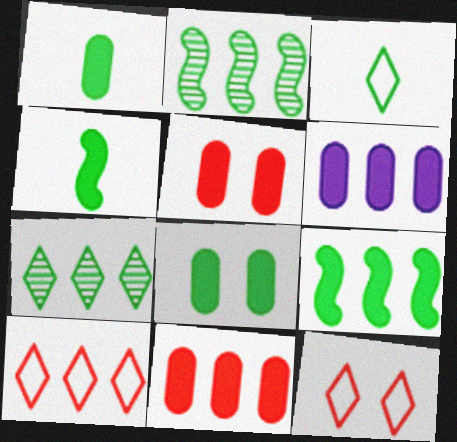[[1, 5, 6], 
[2, 3, 8], 
[2, 6, 10]]